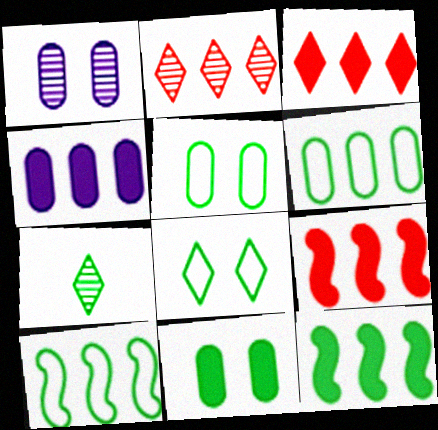[[2, 4, 10], 
[3, 4, 12], 
[5, 7, 12], 
[7, 10, 11]]